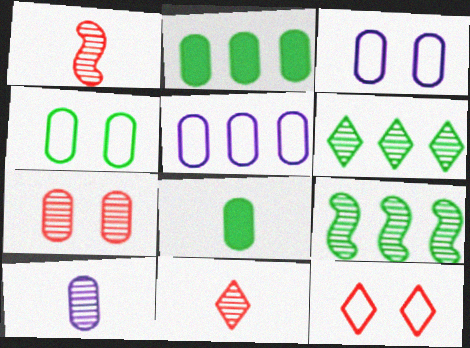[[5, 7, 8]]